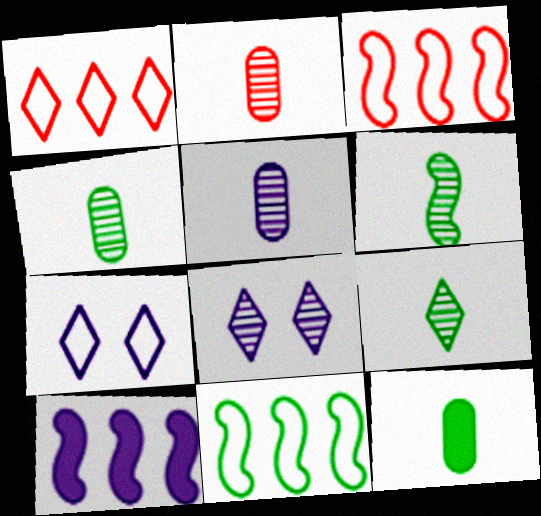[[2, 4, 5], 
[3, 8, 12], 
[4, 6, 9], 
[5, 7, 10]]